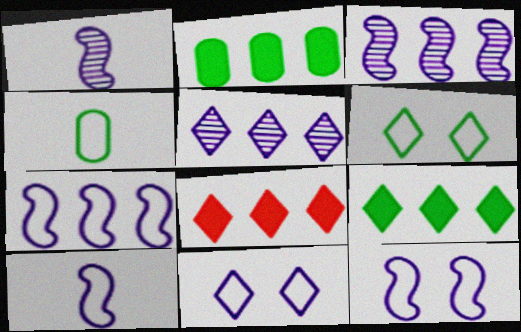[[7, 10, 12]]